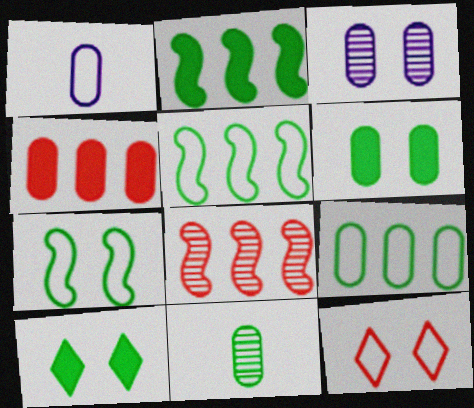[[1, 5, 12], 
[1, 8, 10], 
[5, 10, 11], 
[6, 9, 11]]